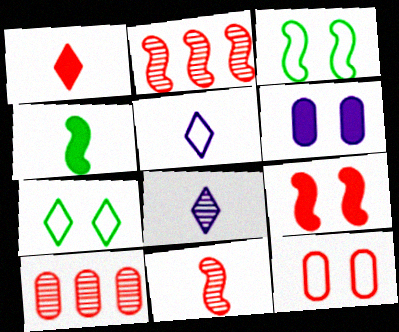[[1, 2, 12]]